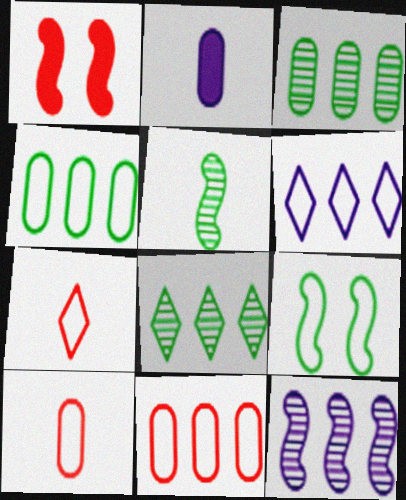[[2, 5, 7], 
[6, 9, 10]]